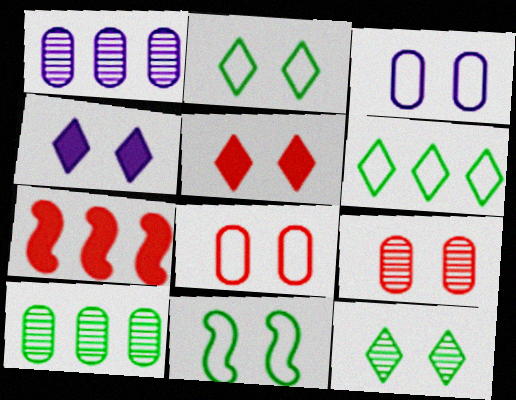[[1, 6, 7], 
[4, 9, 11]]